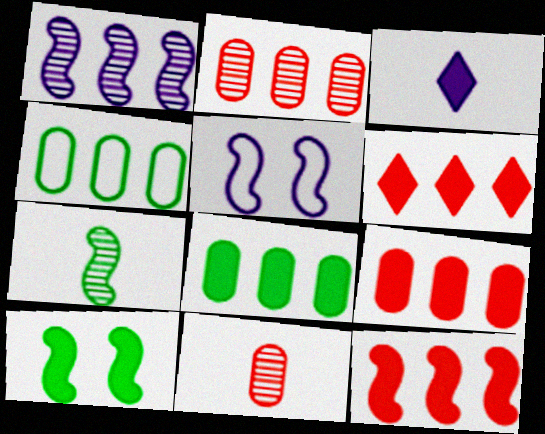[[1, 4, 6], 
[3, 9, 10], 
[5, 7, 12], 
[6, 9, 12]]